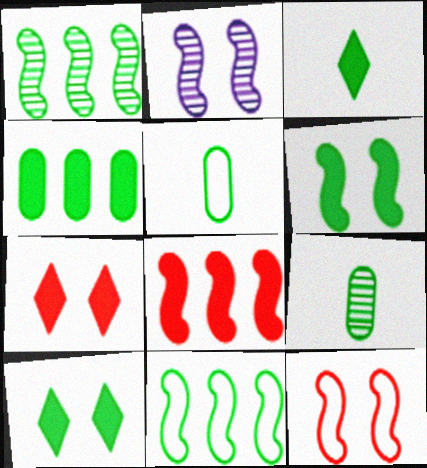[[1, 5, 10], 
[2, 6, 12], 
[3, 4, 6], 
[9, 10, 11]]